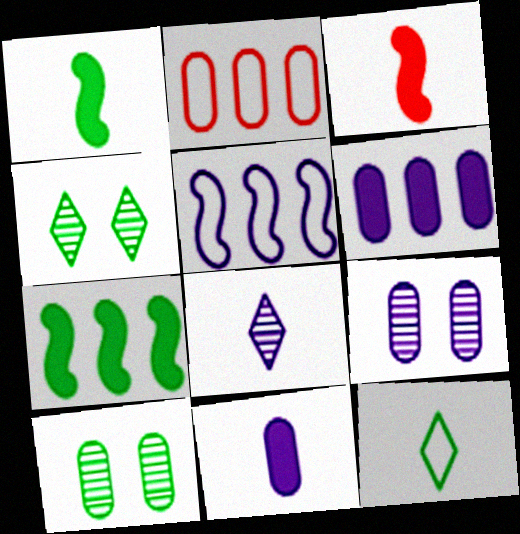[[2, 10, 11], 
[7, 10, 12]]